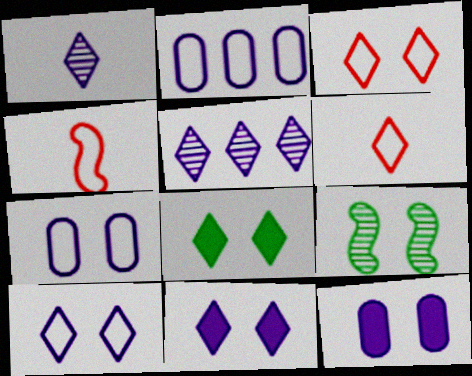[[3, 9, 12], 
[5, 6, 8]]